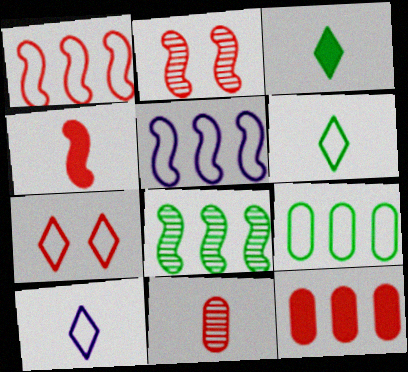[[1, 2, 4]]